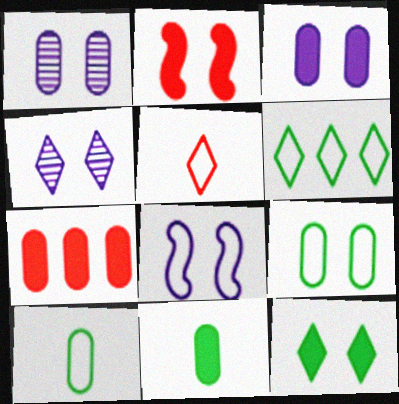[[1, 7, 10], 
[2, 3, 12], 
[2, 4, 9], 
[3, 4, 8], 
[3, 7, 11]]